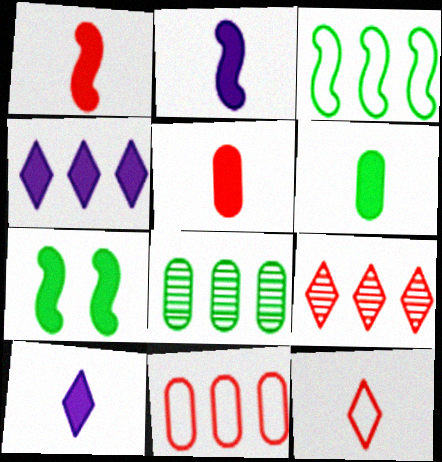[[1, 6, 10], 
[4, 5, 7]]